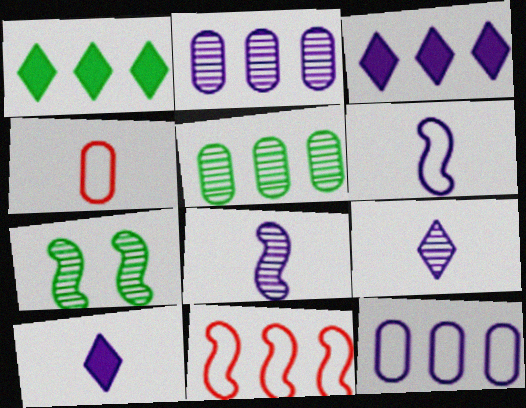[[1, 2, 11], 
[3, 4, 7], 
[3, 5, 11]]